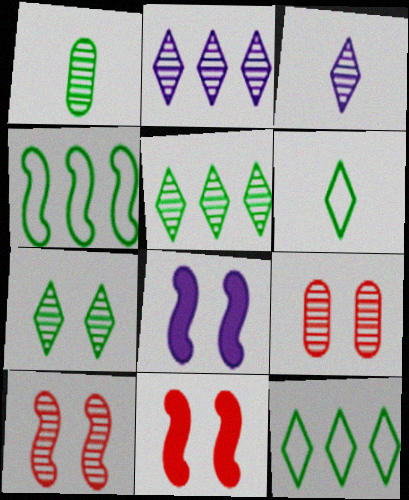[[1, 2, 10]]